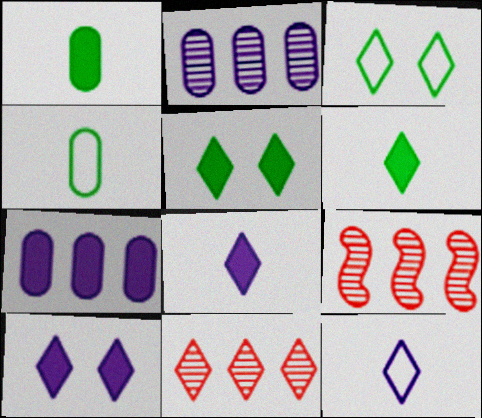[[3, 8, 11], 
[4, 9, 10], 
[5, 11, 12]]